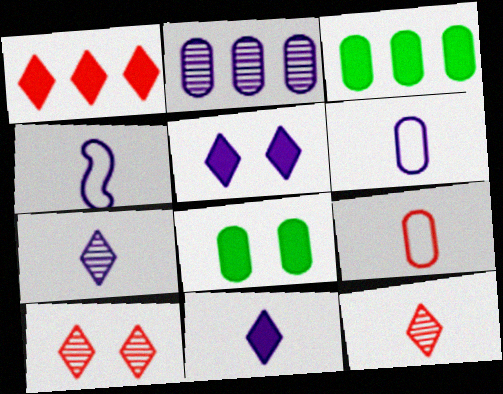[[2, 4, 5], 
[2, 8, 9], 
[3, 4, 10]]